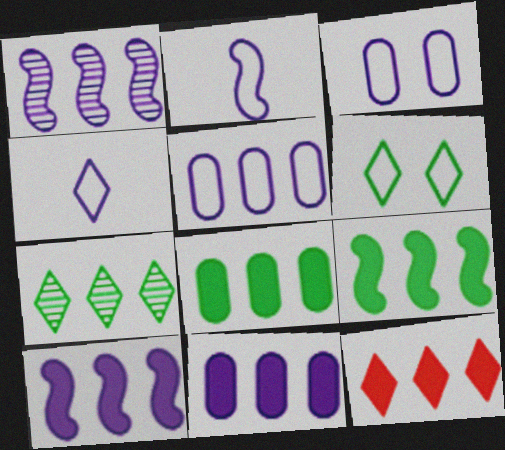[[8, 10, 12], 
[9, 11, 12]]